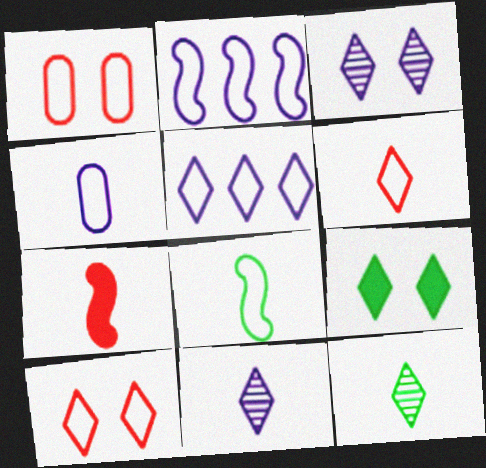[[1, 5, 8], 
[3, 9, 10], 
[4, 6, 8], 
[4, 7, 12]]